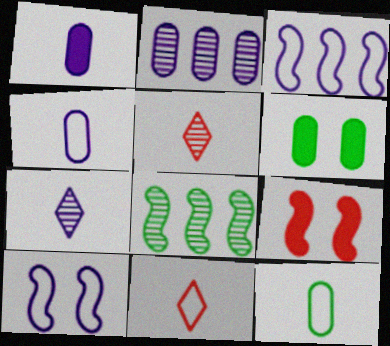[[3, 5, 6]]